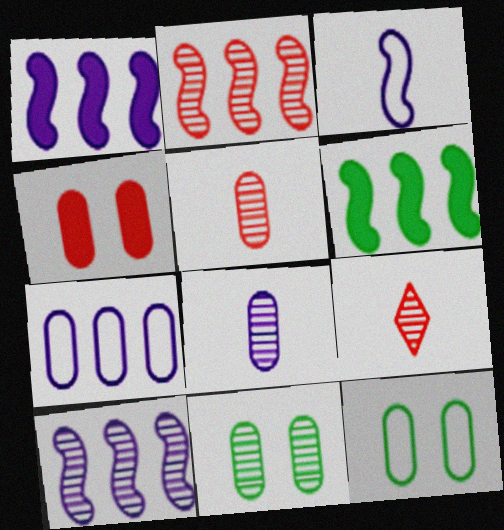[[1, 9, 12], 
[9, 10, 11]]